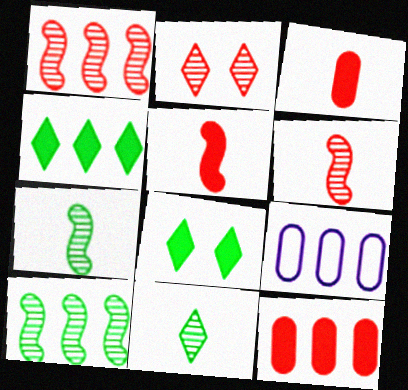[[1, 4, 9], 
[6, 8, 9]]